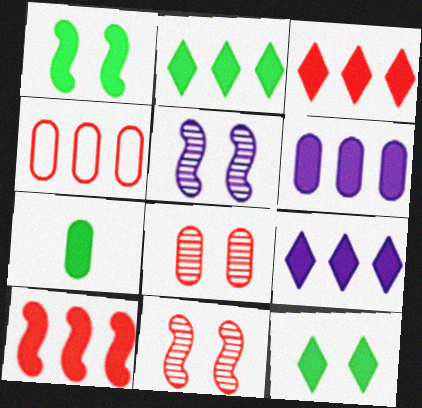[[1, 2, 7], 
[2, 3, 9], 
[2, 6, 10]]